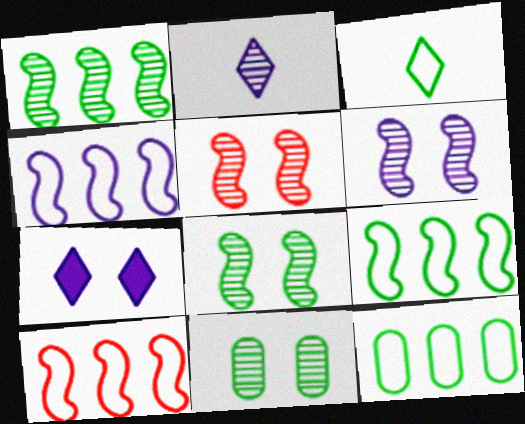[[4, 9, 10], 
[5, 6, 8]]